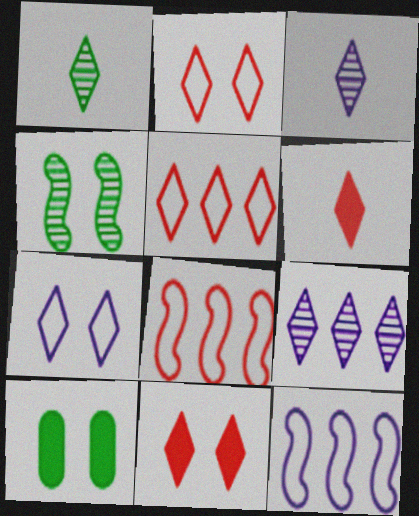[[3, 8, 10]]